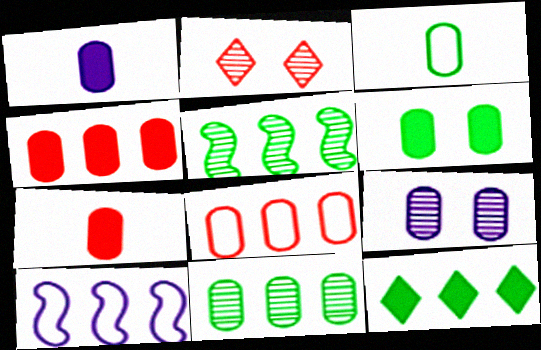[[1, 4, 6], 
[3, 4, 9], 
[3, 6, 11]]